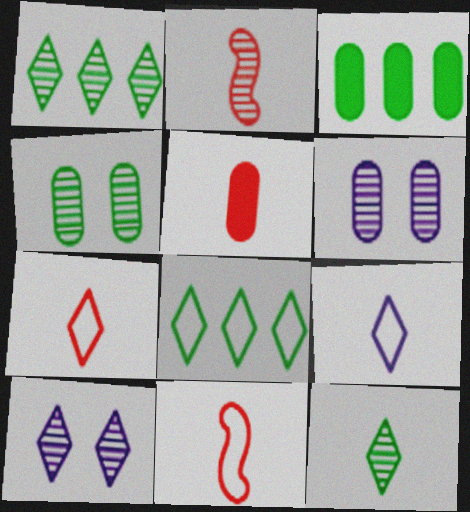[[1, 2, 6], 
[2, 5, 7], 
[3, 10, 11]]